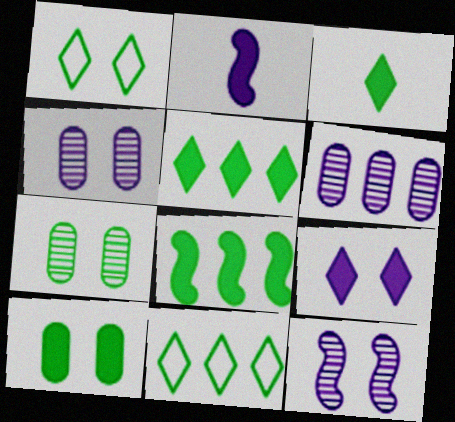[[3, 8, 10]]